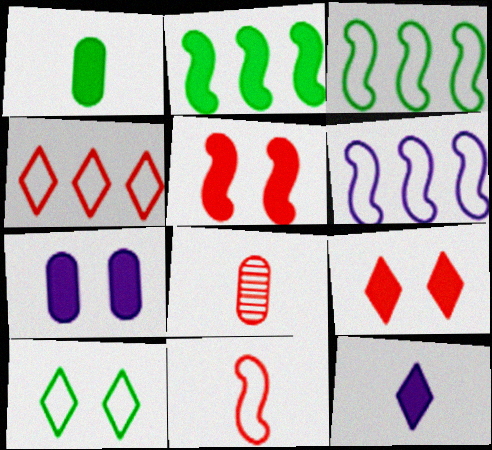[[4, 5, 8]]